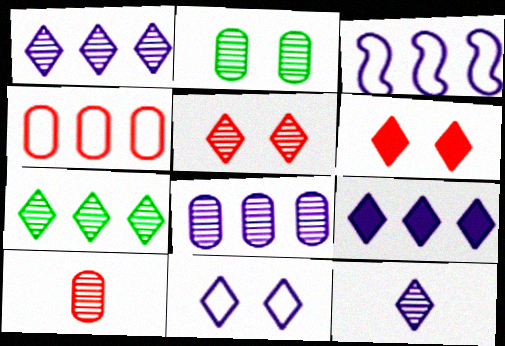[[2, 8, 10], 
[3, 8, 9], 
[5, 7, 12], 
[9, 11, 12]]